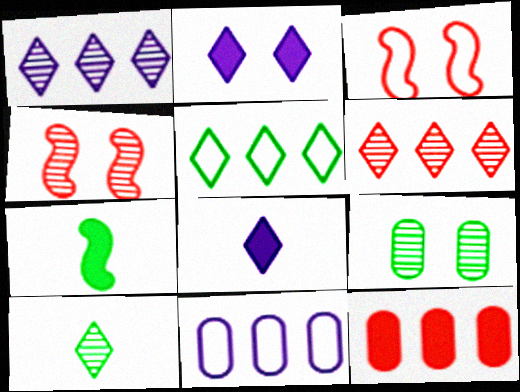[[2, 3, 9], 
[2, 7, 12], 
[5, 7, 9]]